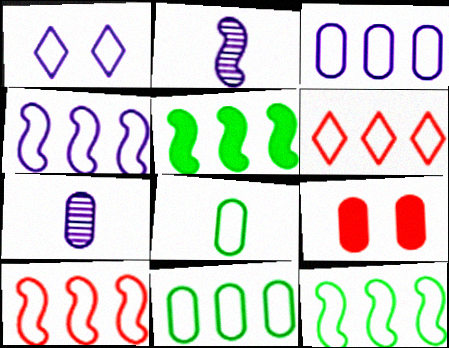[[1, 8, 10], 
[3, 6, 12], 
[4, 6, 11], 
[4, 10, 12], 
[7, 9, 11]]